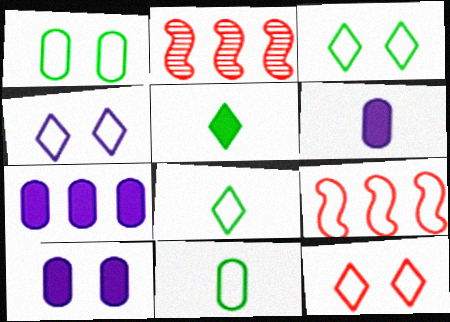[[2, 3, 6], 
[2, 8, 10], 
[3, 4, 12], 
[4, 9, 11], 
[6, 7, 10]]